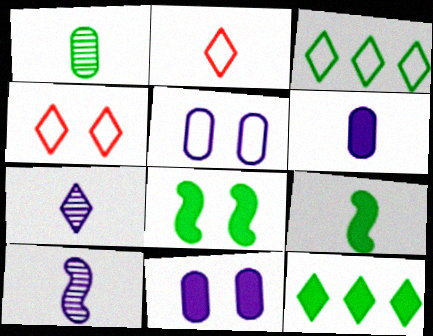[[1, 3, 8], 
[4, 7, 12]]